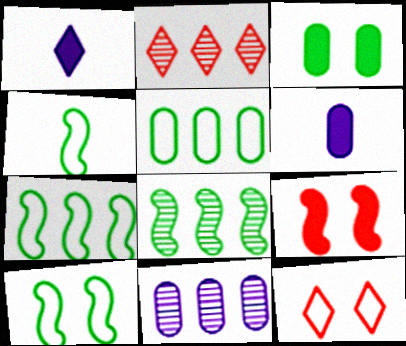[[2, 6, 10], 
[2, 8, 11], 
[4, 7, 10], 
[6, 8, 12]]